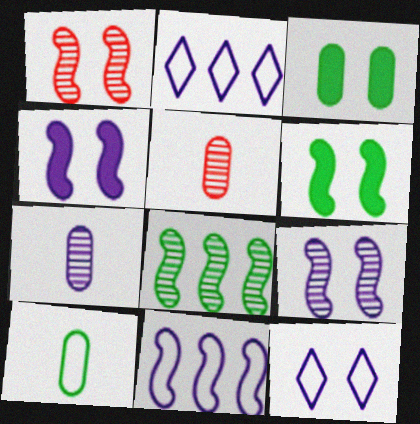[[1, 3, 12], 
[2, 4, 7], 
[2, 5, 6]]